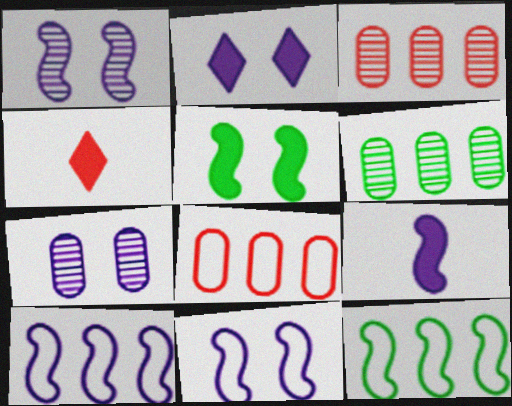[[1, 9, 10], 
[2, 7, 11], 
[4, 6, 11], 
[4, 7, 12]]